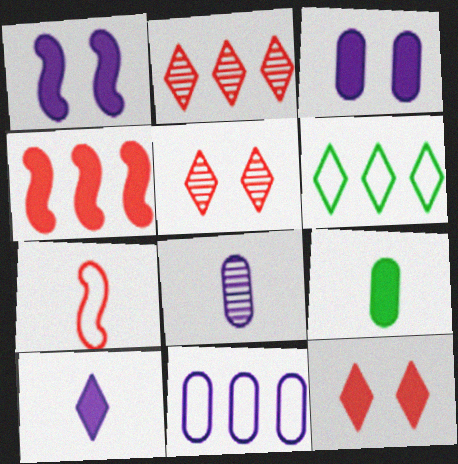[[3, 8, 11], 
[5, 6, 10]]